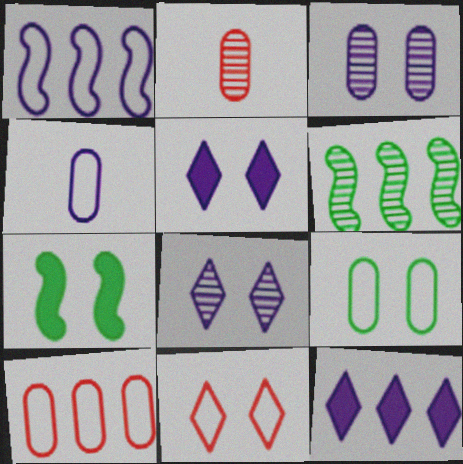[[2, 6, 8], 
[3, 7, 11], 
[4, 9, 10], 
[6, 10, 12]]